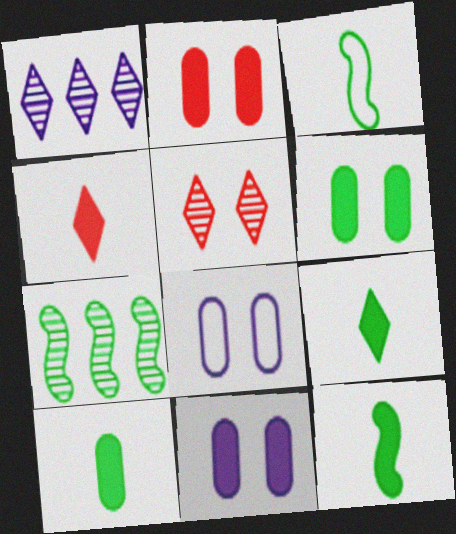[[1, 2, 3], 
[2, 6, 11], 
[4, 7, 8], 
[9, 10, 12]]